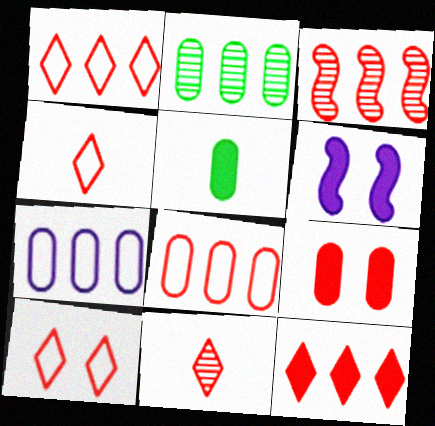[[1, 4, 10], 
[2, 4, 6], 
[3, 4, 9], 
[3, 8, 12], 
[5, 6, 12], 
[10, 11, 12]]